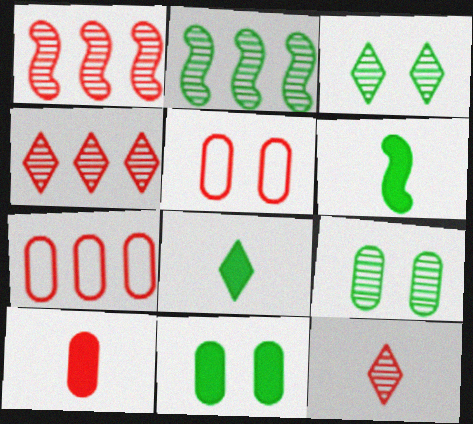[]